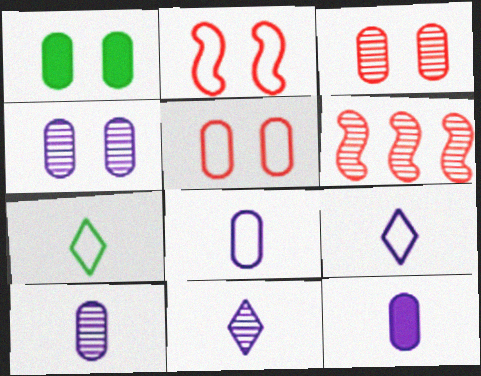[[1, 4, 5], 
[1, 6, 9], 
[8, 10, 12]]